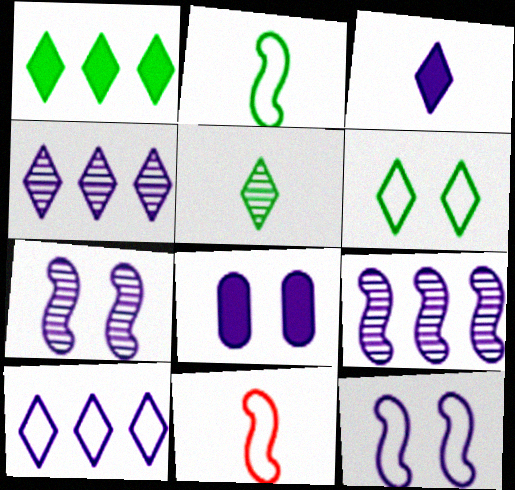[[1, 5, 6]]